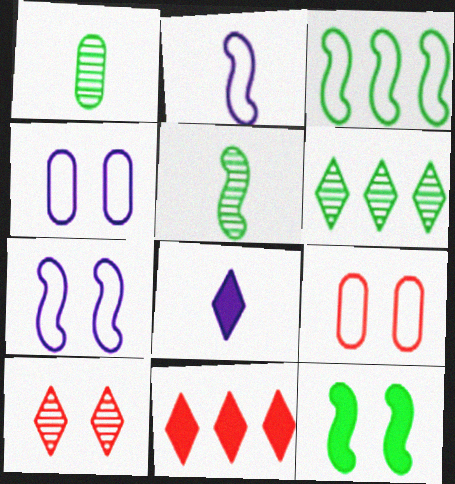[[1, 7, 11], 
[3, 5, 12], 
[4, 5, 11], 
[4, 10, 12]]